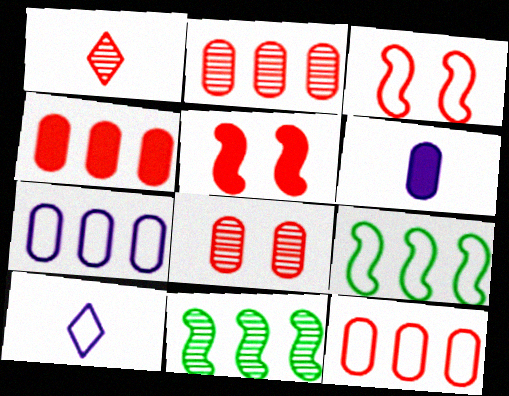[[1, 3, 4], 
[1, 5, 12], 
[2, 4, 12]]